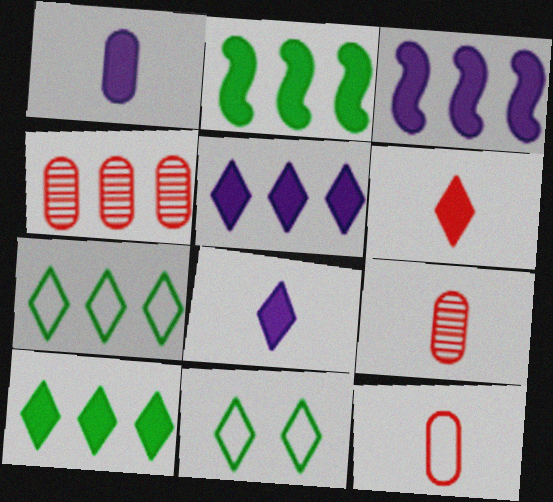[[3, 4, 7], 
[3, 9, 11]]